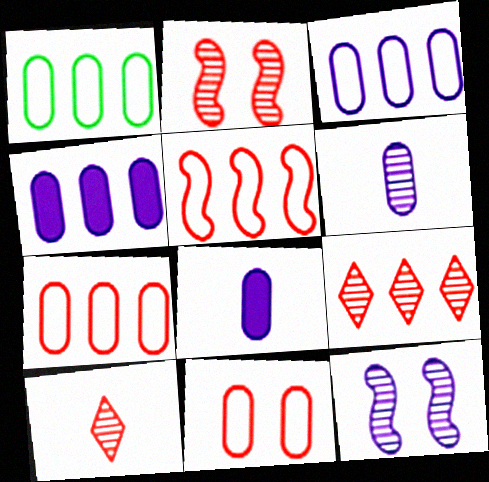[[1, 3, 7]]